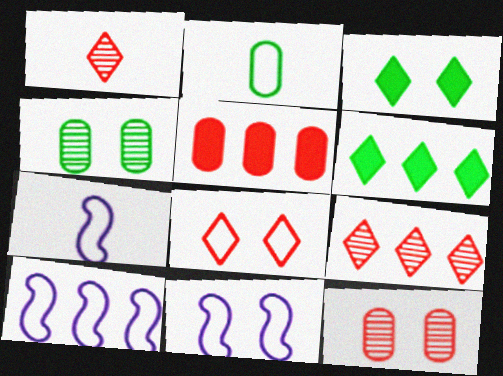[[2, 8, 10], 
[3, 11, 12], 
[6, 7, 12], 
[7, 10, 11]]